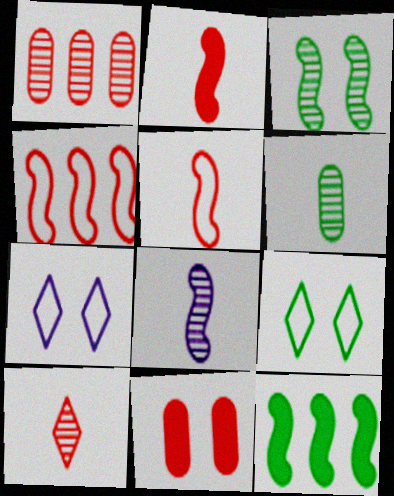[[3, 7, 11], 
[4, 10, 11], 
[6, 8, 10], 
[6, 9, 12]]